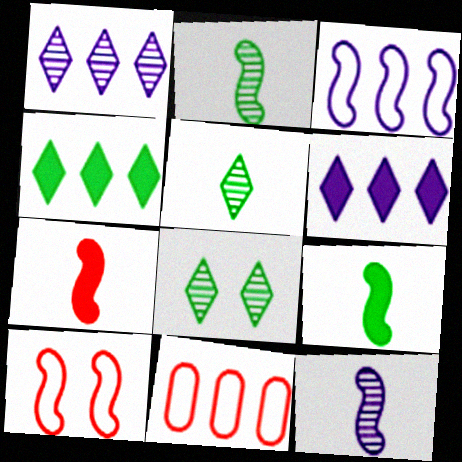[]